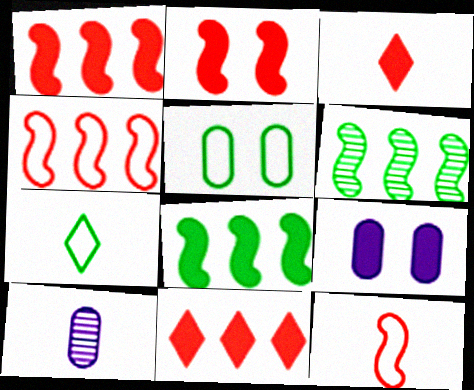[[3, 8, 9]]